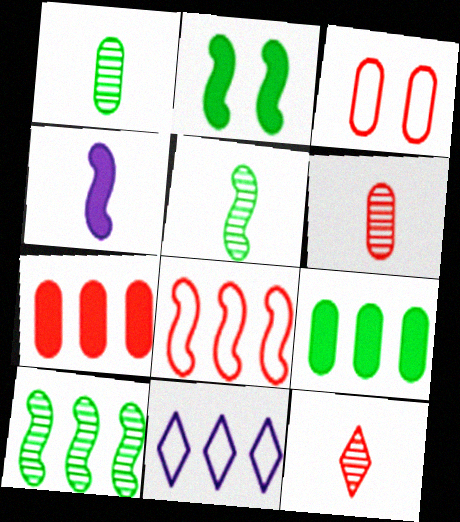[[2, 6, 11], 
[3, 6, 7], 
[7, 10, 11]]